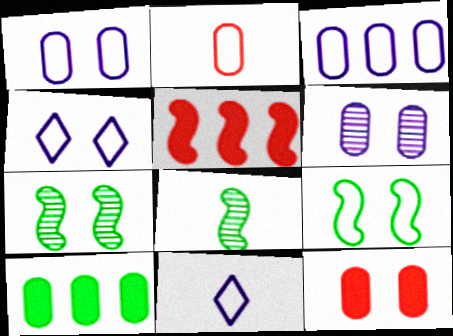[[2, 6, 10], 
[4, 7, 12]]